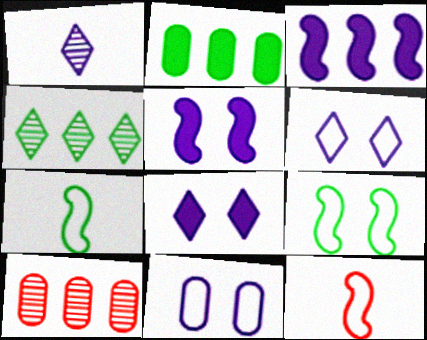[[1, 3, 11], 
[7, 8, 10]]